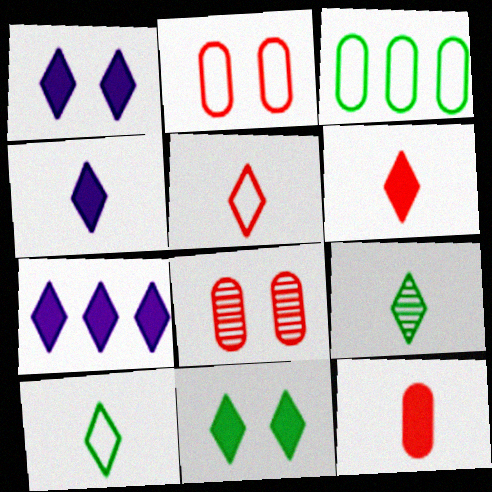[[1, 4, 7], 
[4, 5, 9], 
[6, 7, 11]]